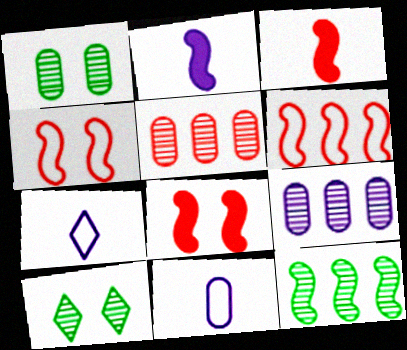[[2, 4, 12]]